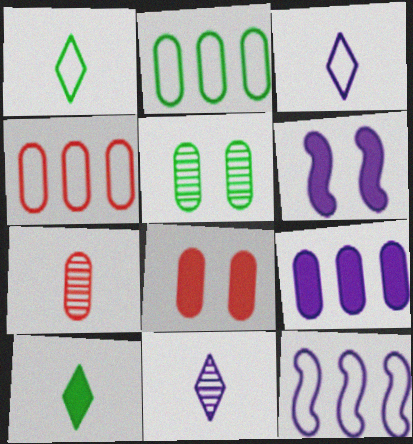[[4, 7, 8]]